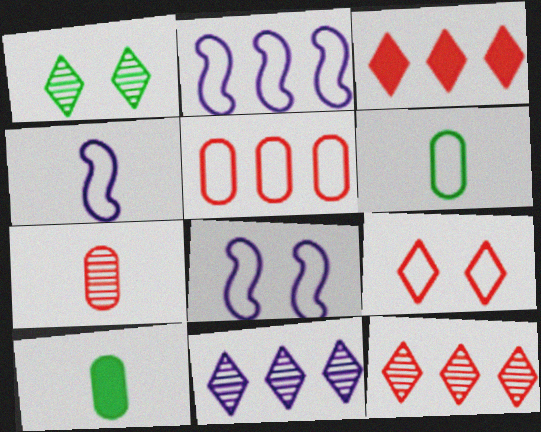[[2, 4, 8], 
[2, 6, 9], 
[8, 10, 12]]